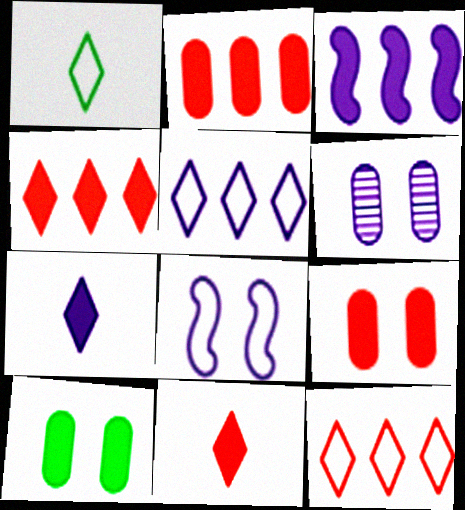[[3, 10, 11]]